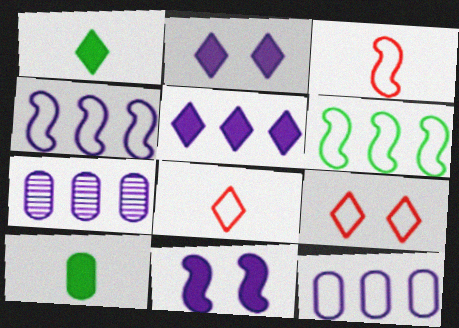[[4, 5, 7]]